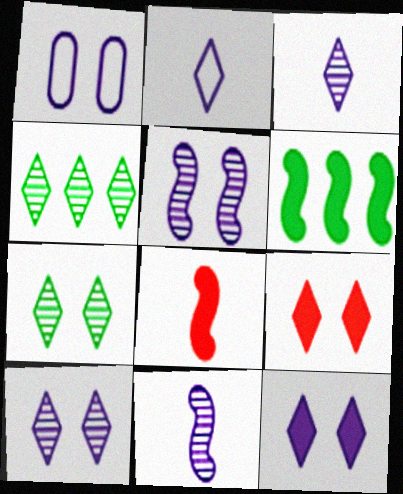[[1, 4, 8], 
[1, 5, 12], 
[2, 4, 9]]